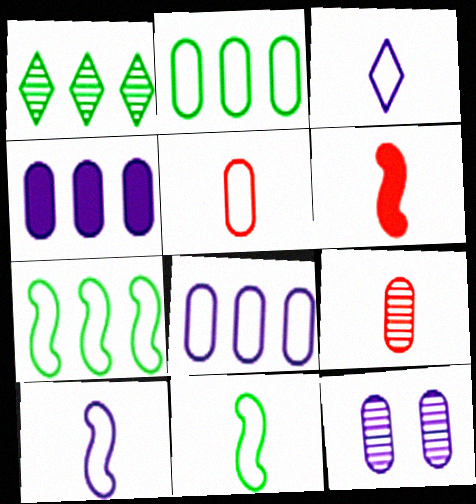[[3, 5, 11]]